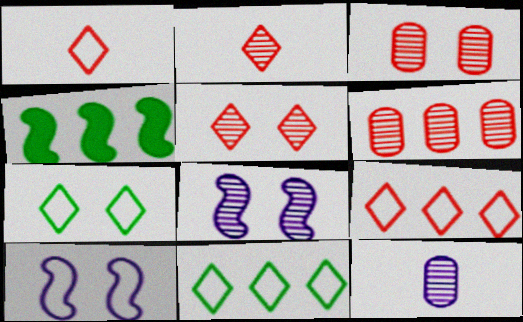[]